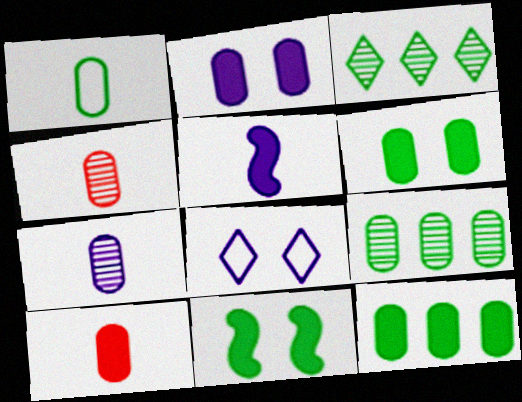[[1, 3, 11], 
[1, 6, 9], 
[1, 7, 10], 
[2, 10, 12]]